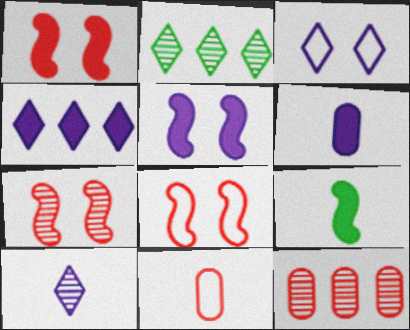[[1, 7, 8], 
[2, 5, 11], 
[2, 6, 8], 
[3, 4, 10], 
[3, 9, 12], 
[4, 5, 6], 
[9, 10, 11]]